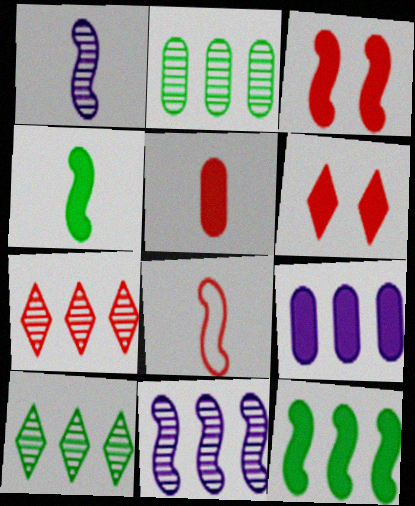[[1, 4, 8], 
[2, 7, 11], 
[4, 6, 9]]